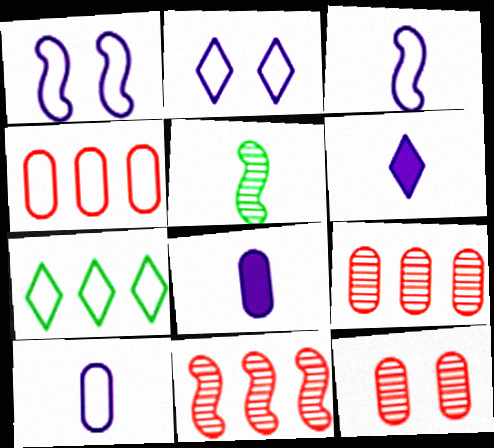[]